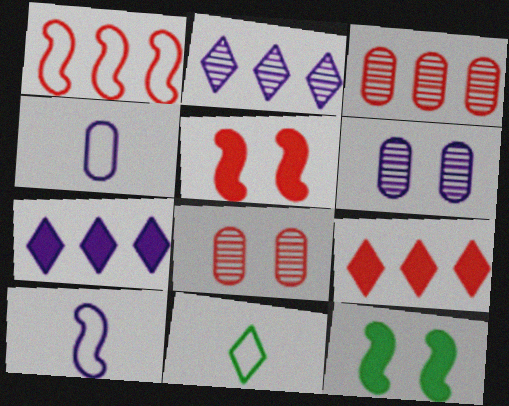[[1, 3, 9], 
[6, 7, 10]]